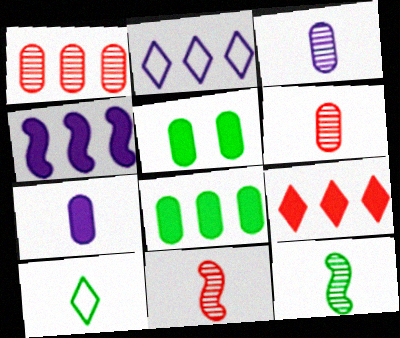[[2, 5, 11], 
[4, 8, 9], 
[7, 10, 11]]